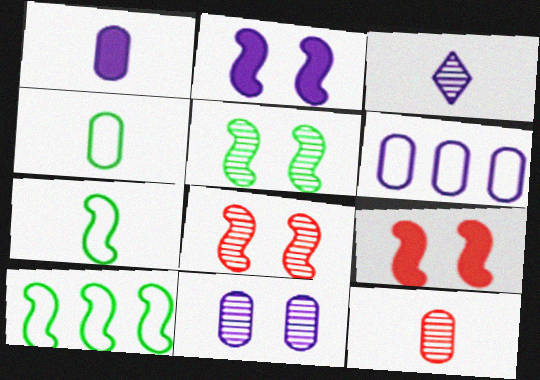[[1, 4, 12], 
[1, 6, 11], 
[2, 3, 6]]